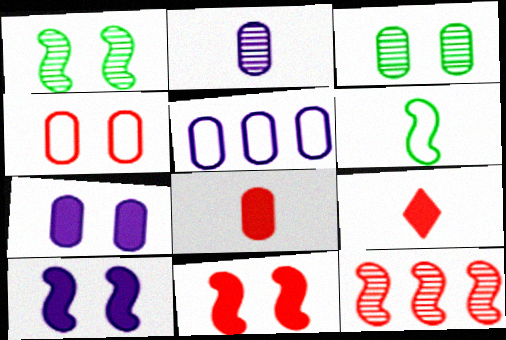[[1, 5, 9], 
[2, 5, 7], 
[2, 6, 9], 
[3, 4, 7], 
[3, 5, 8], 
[4, 9, 12], 
[6, 10, 12]]